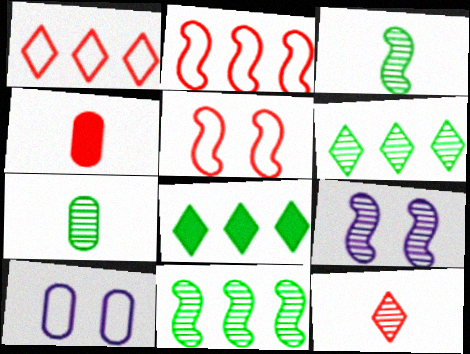[]